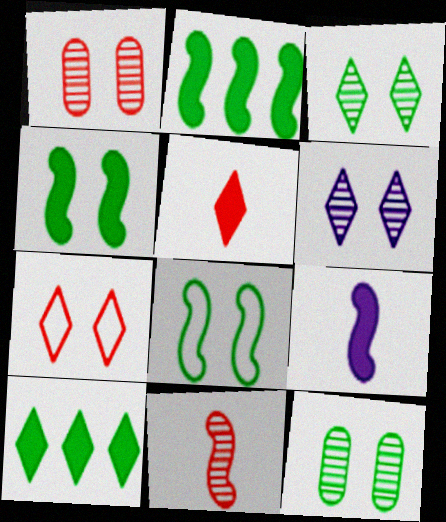[]